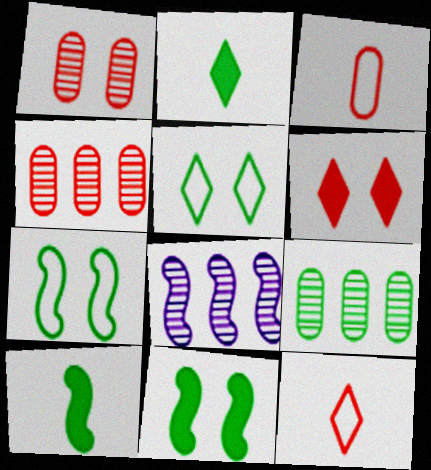[[2, 7, 9], 
[5, 9, 10]]